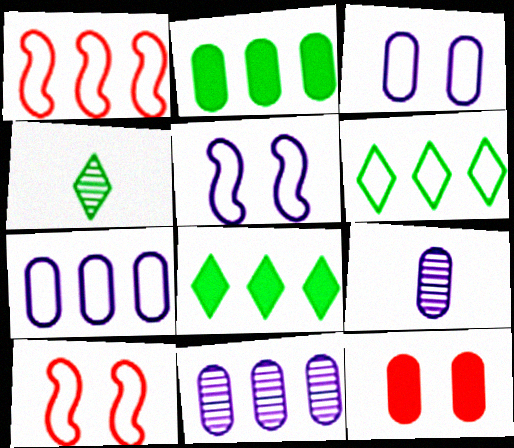[[1, 6, 7], 
[1, 8, 11], 
[8, 9, 10]]